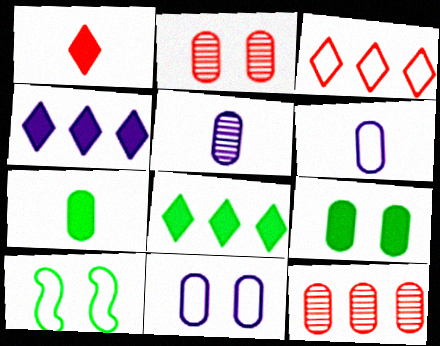[[2, 9, 11], 
[3, 6, 10], 
[6, 9, 12], 
[7, 11, 12]]